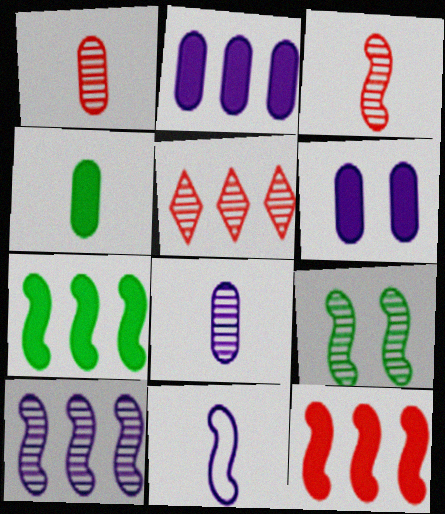[[3, 9, 10], 
[5, 8, 9], 
[9, 11, 12]]